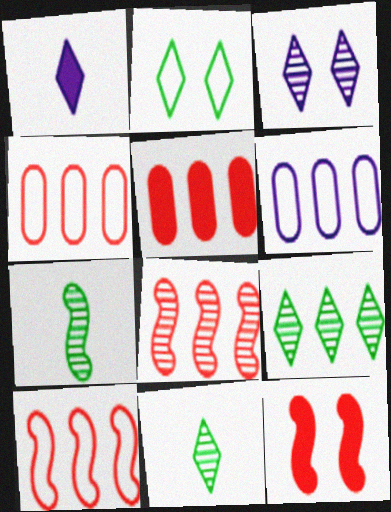[[6, 11, 12]]